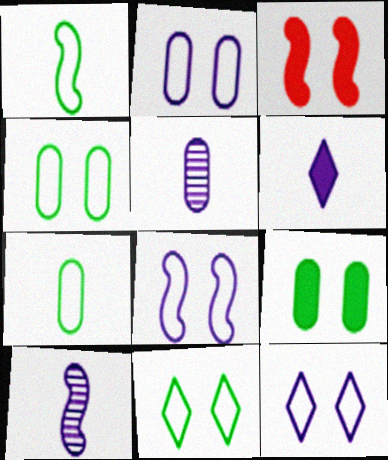[[2, 8, 12]]